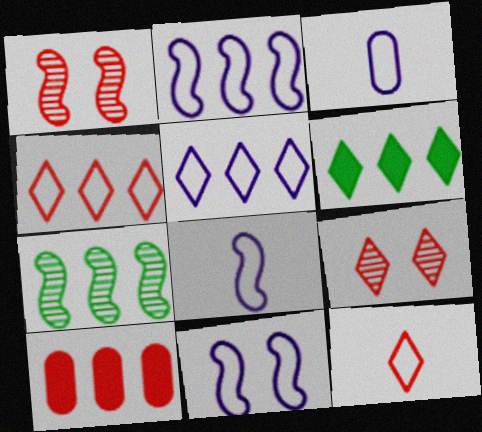[[1, 3, 6], 
[1, 10, 12], 
[2, 8, 11], 
[3, 5, 11], 
[5, 7, 10]]